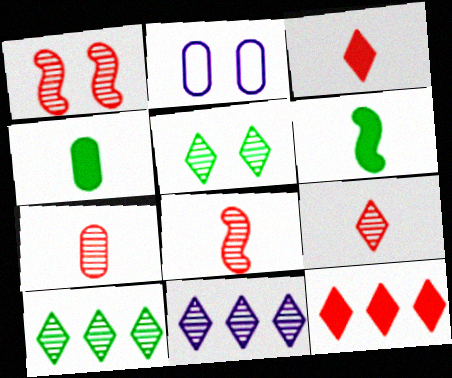[[5, 9, 11], 
[7, 8, 9]]